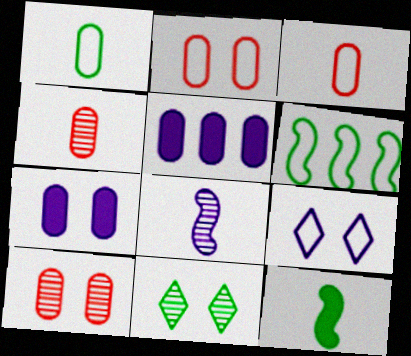[[1, 5, 10], 
[3, 6, 9], 
[5, 8, 9]]